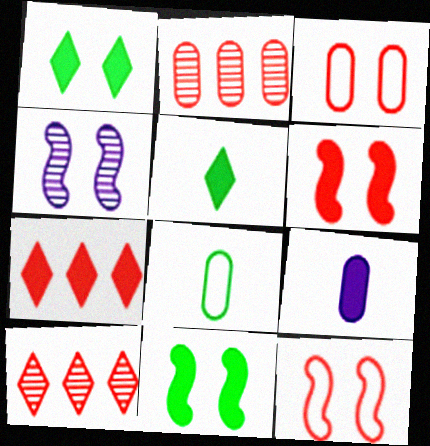[[1, 3, 4], 
[4, 7, 8], 
[4, 11, 12], 
[7, 9, 11]]